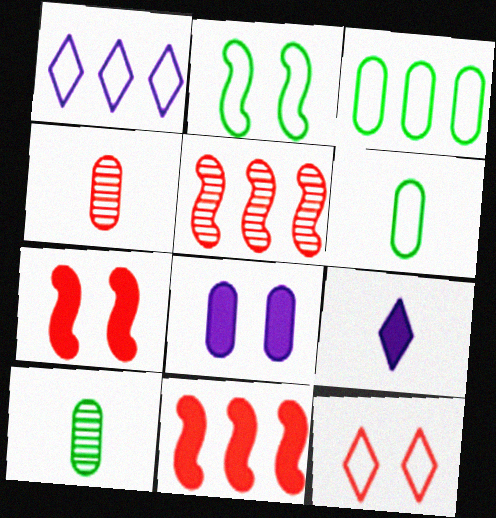[[1, 7, 10], 
[3, 4, 8], 
[4, 11, 12]]